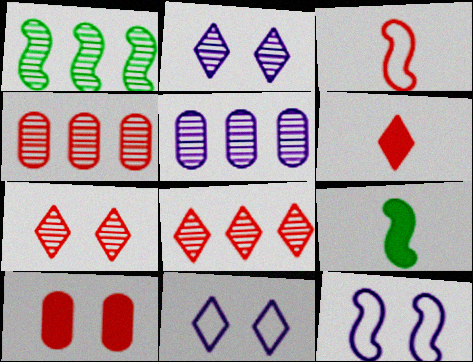[[1, 5, 8], 
[3, 8, 10], 
[4, 9, 11]]